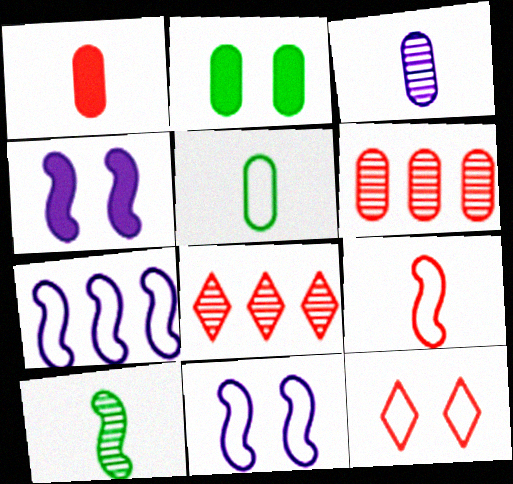[[1, 3, 5], 
[4, 5, 8], 
[5, 7, 12]]